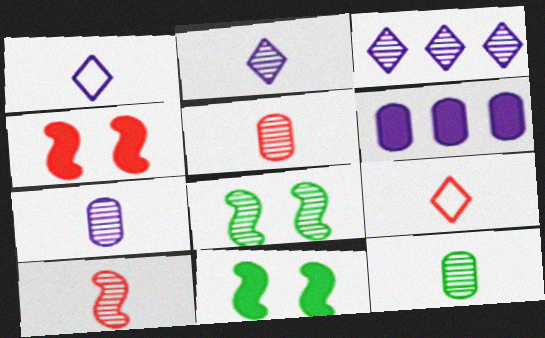[[2, 10, 12], 
[3, 5, 8], 
[5, 7, 12], 
[6, 8, 9]]